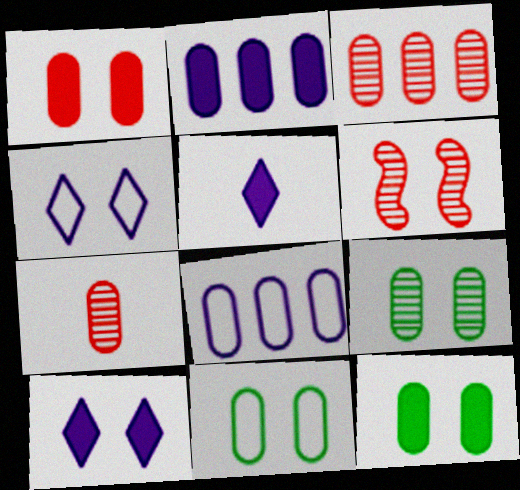[[2, 7, 11], 
[4, 6, 12], 
[6, 10, 11], 
[7, 8, 12], 
[9, 11, 12]]